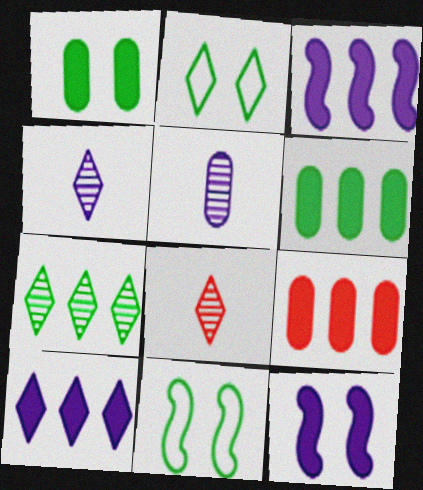[[2, 8, 10], 
[4, 9, 11]]